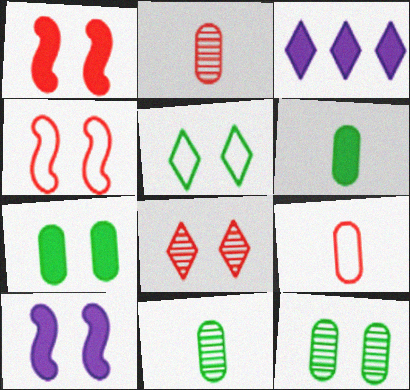[[1, 3, 6], 
[3, 4, 11]]